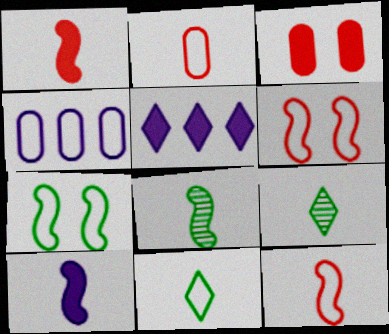[[2, 9, 10], 
[4, 6, 11], 
[8, 10, 12]]